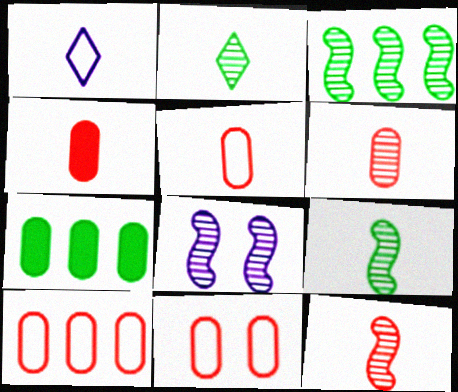[[1, 4, 9], 
[3, 8, 12], 
[4, 5, 6], 
[5, 10, 11]]